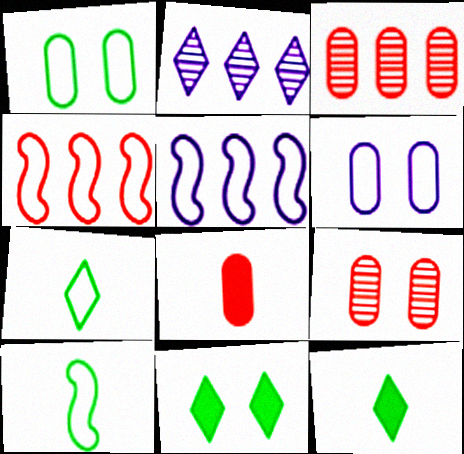[[4, 6, 7], 
[5, 9, 12]]